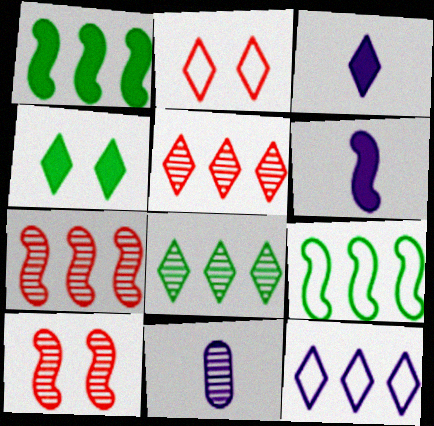[[1, 2, 11], 
[2, 3, 8], 
[6, 9, 10], 
[8, 10, 11]]